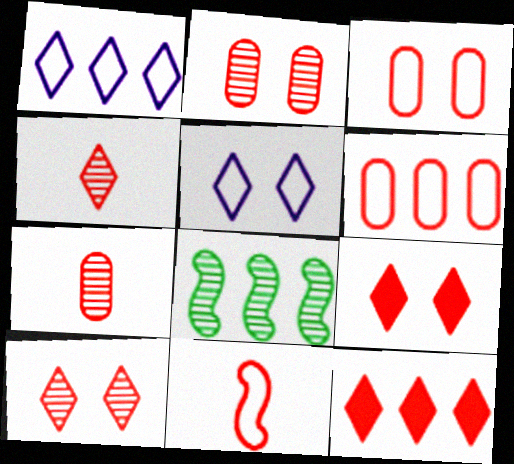[[2, 11, 12]]